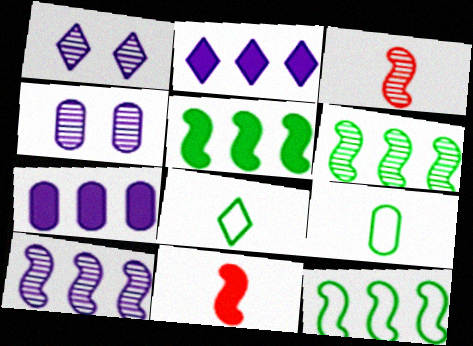[[5, 6, 12]]